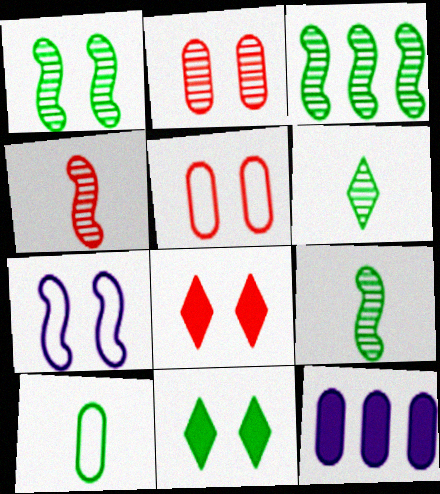[[1, 3, 9], 
[2, 7, 11], 
[2, 10, 12], 
[3, 10, 11]]